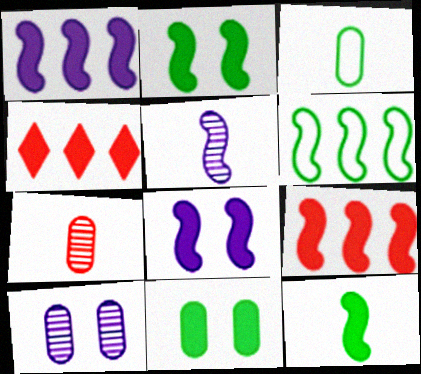[[8, 9, 12]]